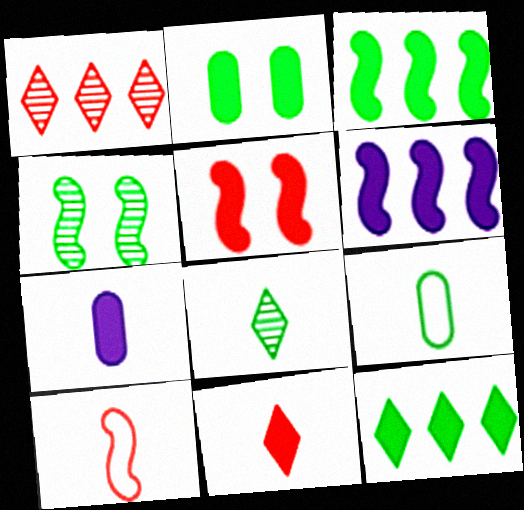[[2, 6, 11], 
[4, 6, 10], 
[4, 9, 12], 
[5, 7, 12], 
[7, 8, 10]]